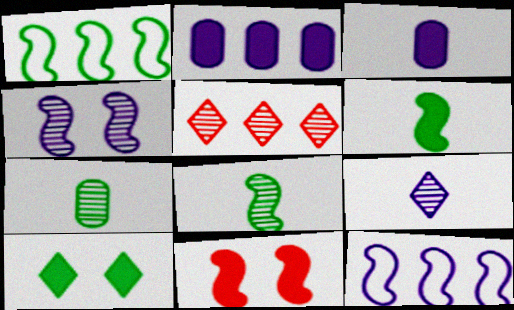[[1, 2, 5], 
[1, 7, 10], 
[4, 5, 7], 
[8, 11, 12]]